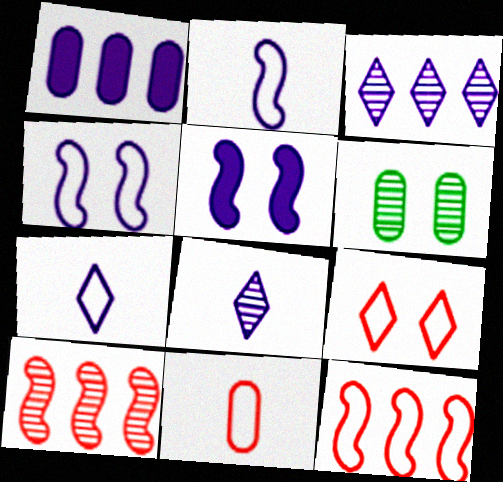[[1, 4, 8], 
[1, 6, 11], 
[5, 6, 9], 
[6, 8, 10], 
[9, 11, 12]]